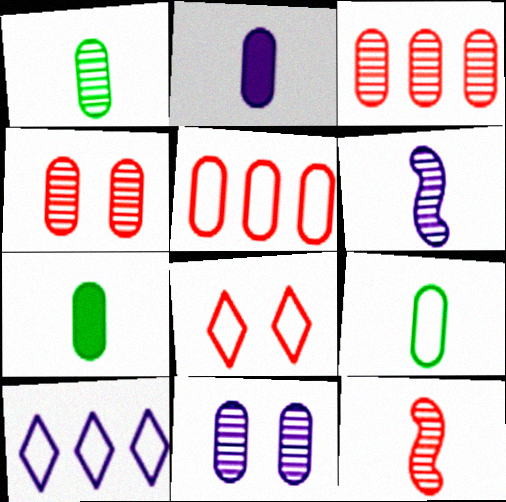[[1, 3, 11], 
[1, 7, 9], 
[5, 7, 11]]